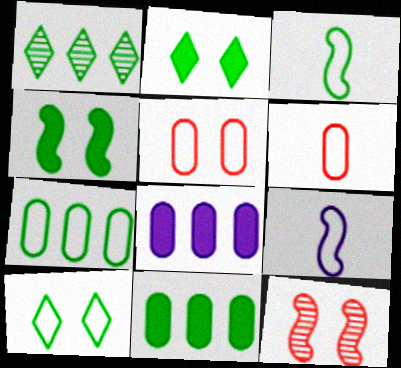[[3, 7, 10]]